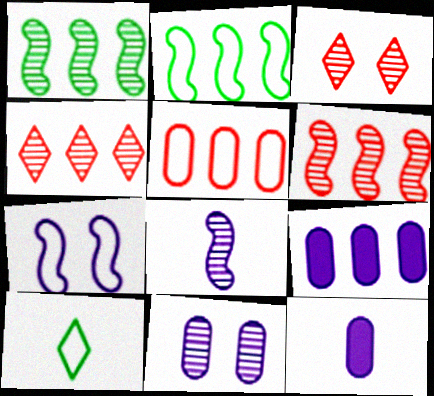[[2, 3, 12], 
[2, 4, 9], 
[5, 7, 10]]